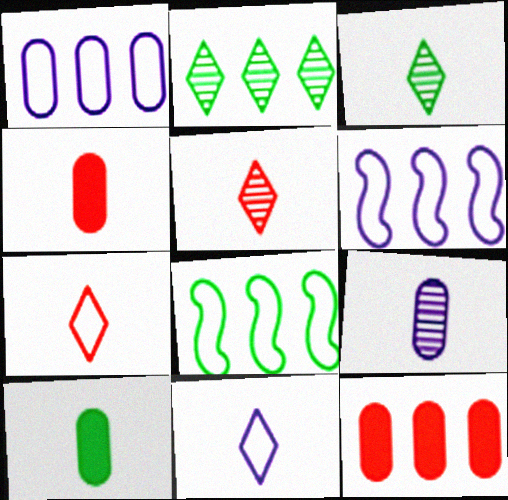[[2, 6, 12]]